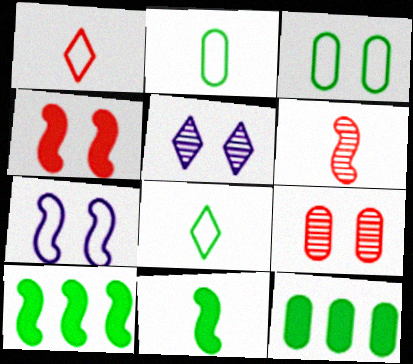[[3, 4, 5], 
[6, 7, 10]]